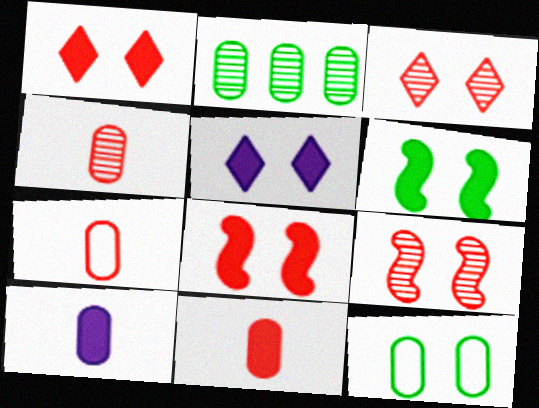[[4, 7, 11], 
[5, 9, 12]]